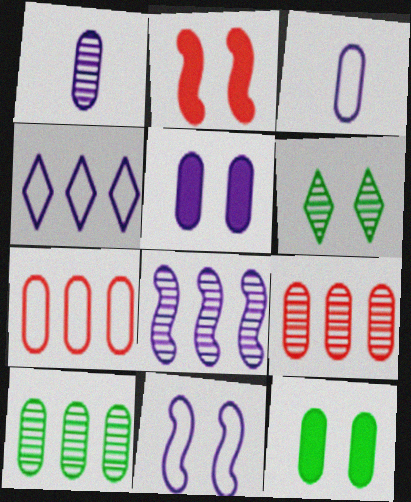[[1, 7, 12], 
[3, 4, 11], 
[3, 9, 12]]